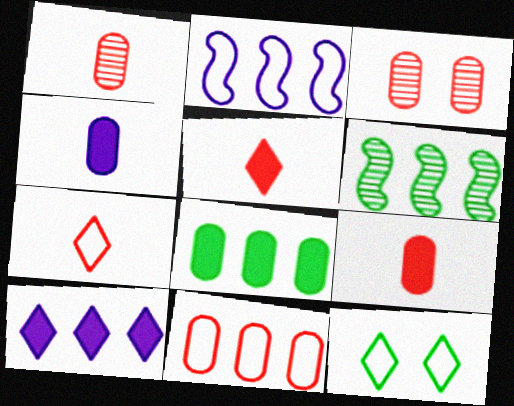[[3, 9, 11], 
[6, 10, 11]]